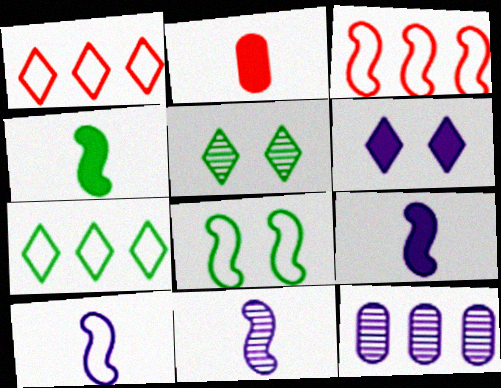[[3, 8, 10], 
[6, 10, 12], 
[9, 10, 11]]